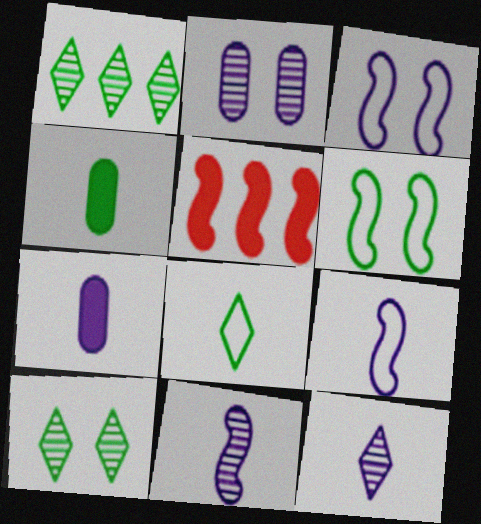[[1, 4, 6], 
[2, 5, 8], 
[5, 6, 11], 
[7, 9, 12]]